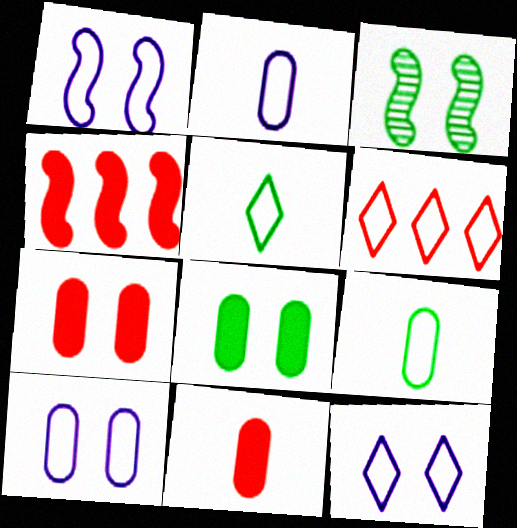[[1, 6, 9], 
[1, 10, 12], 
[3, 7, 12], 
[5, 6, 12]]